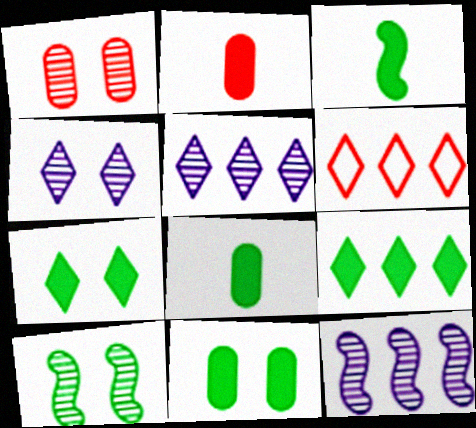[[1, 4, 10], 
[3, 9, 11], 
[5, 6, 9]]